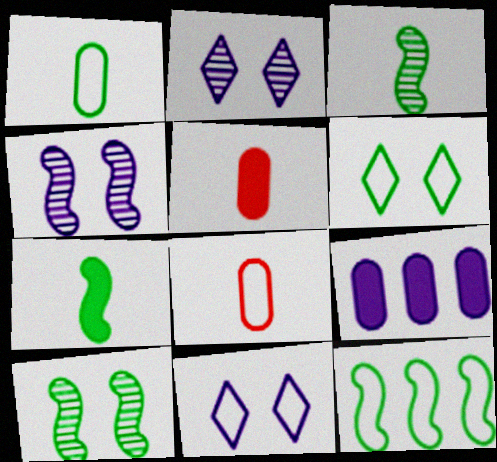[[1, 6, 12], 
[2, 5, 12], 
[7, 10, 12], 
[8, 11, 12]]